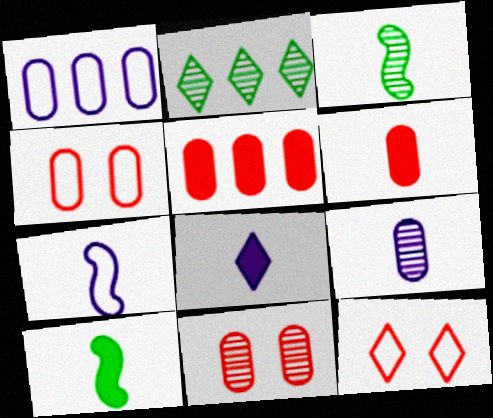[[2, 8, 12], 
[6, 8, 10], 
[7, 8, 9]]